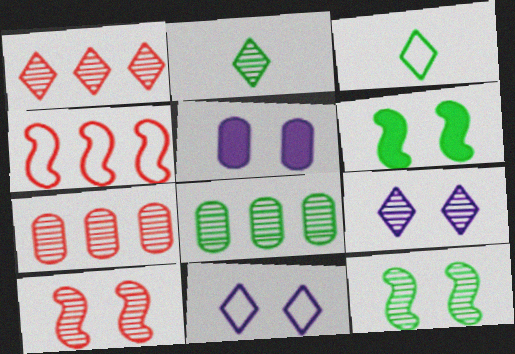[[1, 2, 9], 
[2, 4, 5], 
[2, 8, 12], 
[3, 6, 8]]